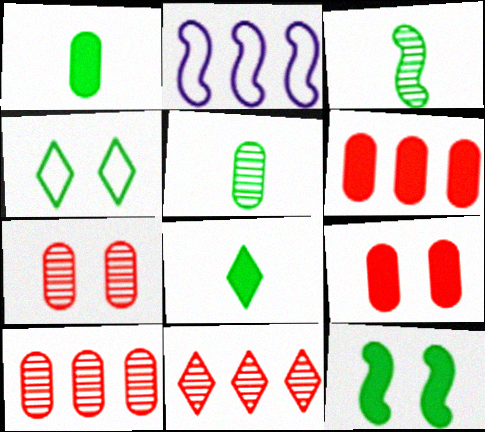[[2, 7, 8]]